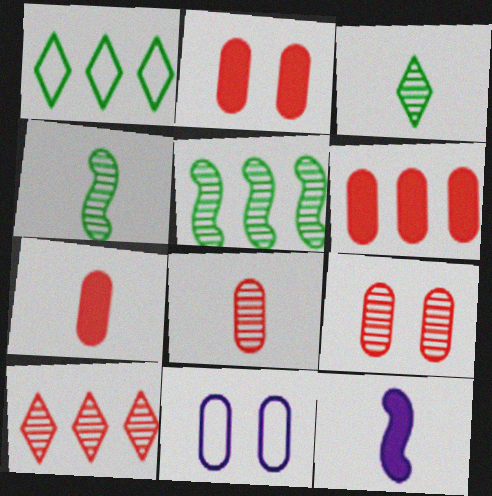[[1, 9, 12], 
[2, 6, 7]]